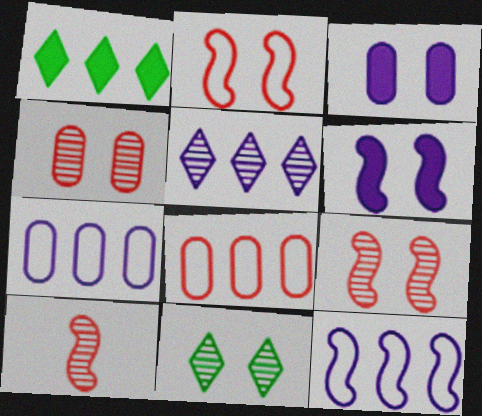[[2, 3, 11]]